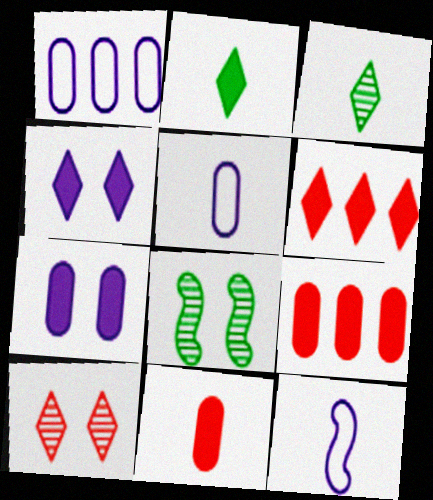[[2, 4, 6], 
[3, 11, 12], 
[5, 6, 8]]